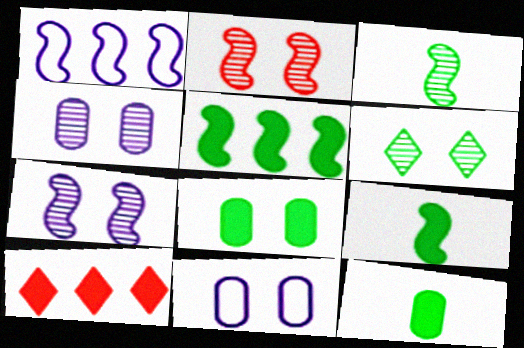[[1, 2, 9], 
[2, 4, 6], 
[3, 10, 11]]